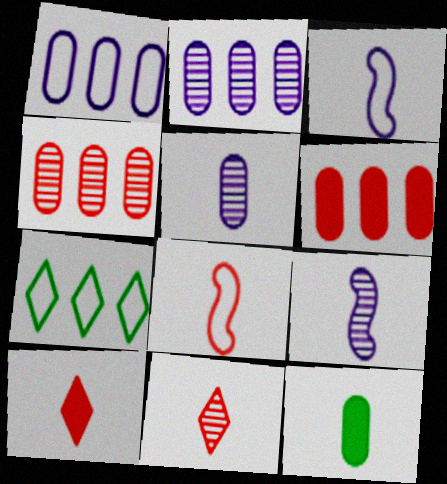[[3, 11, 12]]